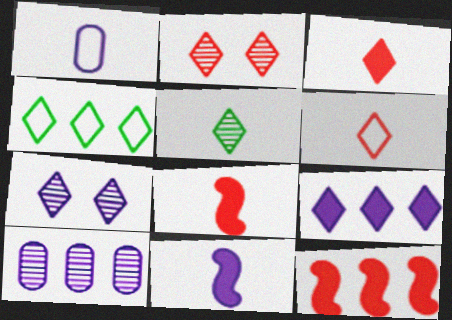[[1, 5, 8], 
[3, 4, 7], 
[4, 10, 12]]